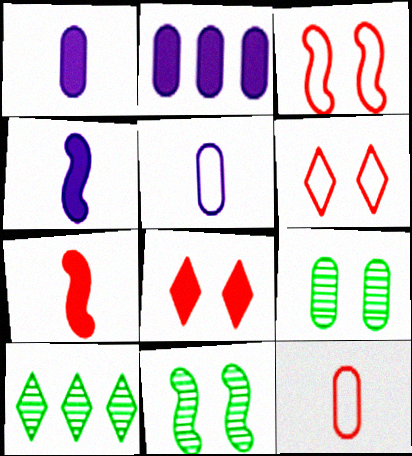[[1, 3, 10], 
[2, 9, 12]]